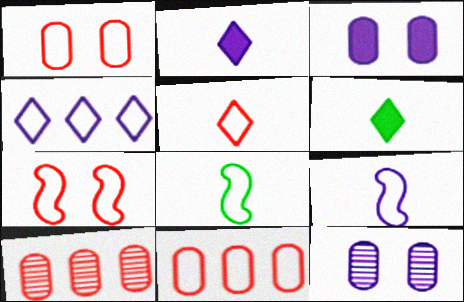[[1, 4, 8], 
[5, 7, 11]]